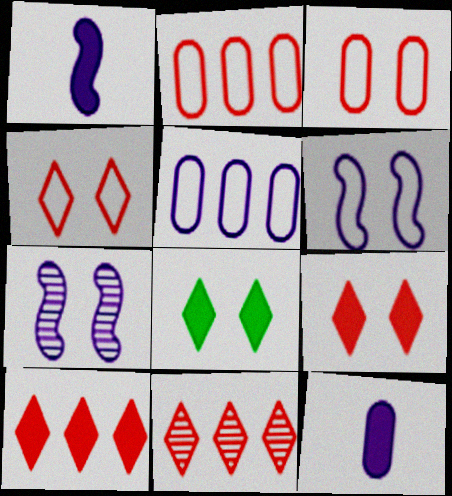[[3, 7, 8]]